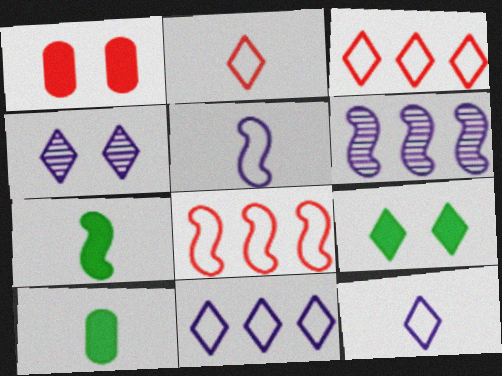[[4, 8, 10]]